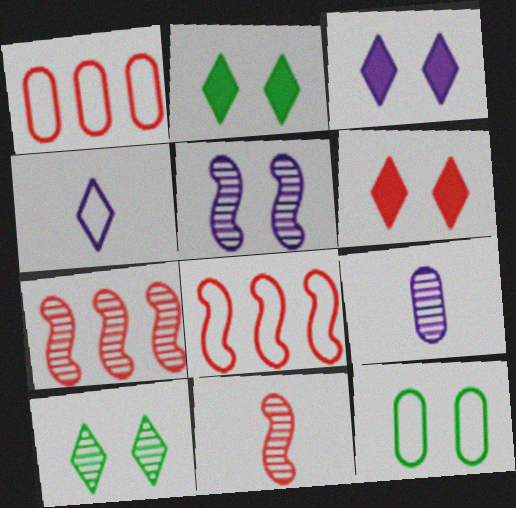[[1, 6, 11], 
[2, 3, 6], 
[2, 8, 9], 
[4, 8, 12], 
[5, 6, 12], 
[7, 9, 10]]